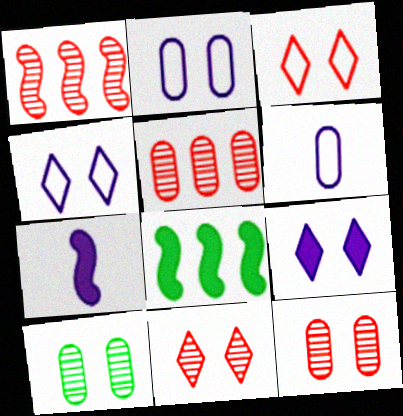[[6, 8, 11]]